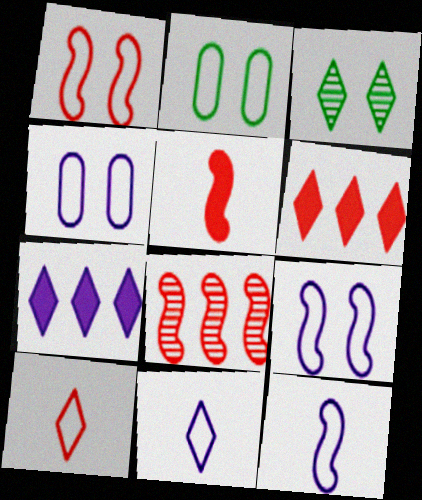[[1, 5, 8], 
[3, 6, 11], 
[3, 7, 10]]